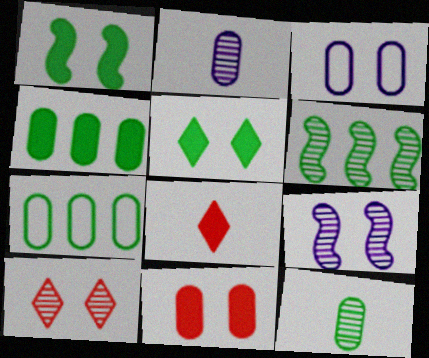[[1, 3, 10], 
[2, 6, 10], 
[2, 7, 11], 
[3, 6, 8], 
[7, 8, 9]]